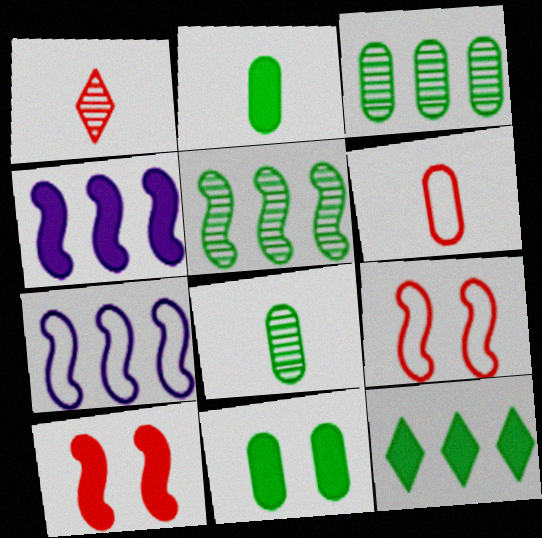[[1, 7, 11]]